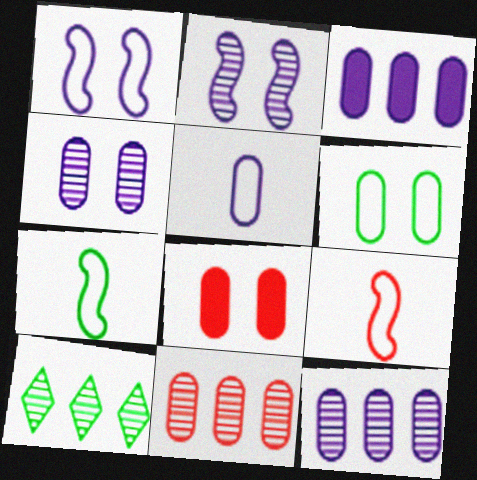[[3, 4, 5], 
[4, 6, 8]]